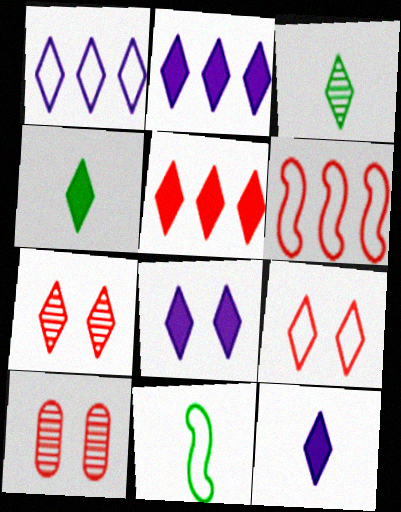[[1, 4, 7], 
[2, 3, 9], 
[2, 8, 12], 
[2, 10, 11], 
[4, 5, 8]]